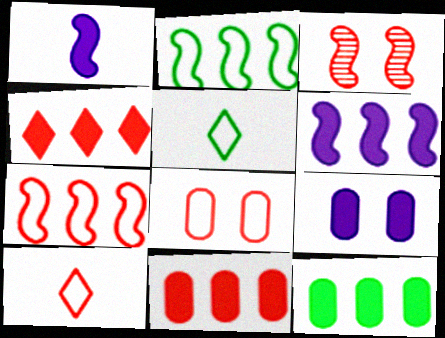[[1, 2, 3], 
[3, 10, 11], 
[4, 6, 12], 
[7, 8, 10]]